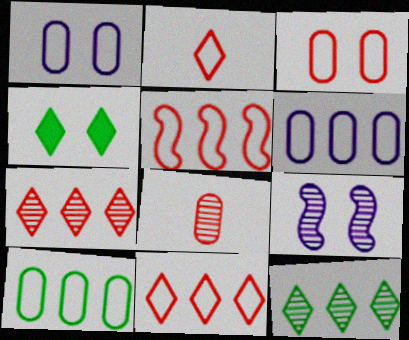[[2, 3, 5], 
[3, 4, 9], 
[8, 9, 12]]